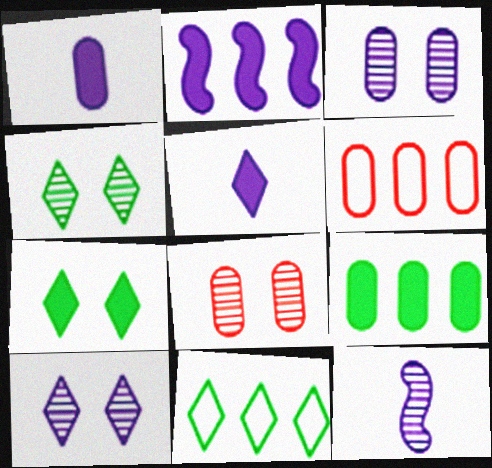[[6, 7, 12]]